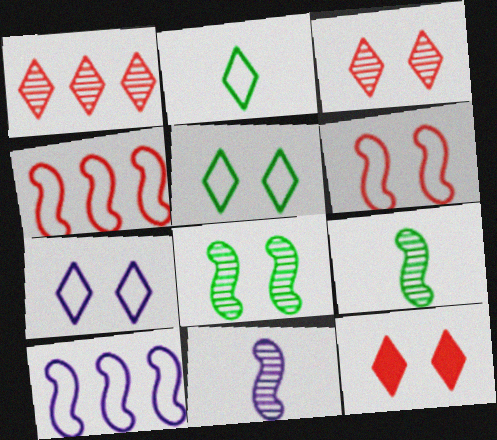[]